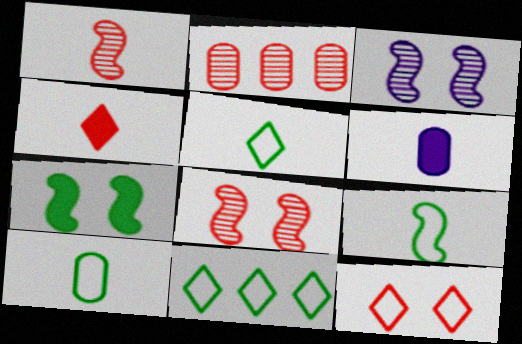[[1, 5, 6], 
[5, 9, 10], 
[6, 8, 11]]